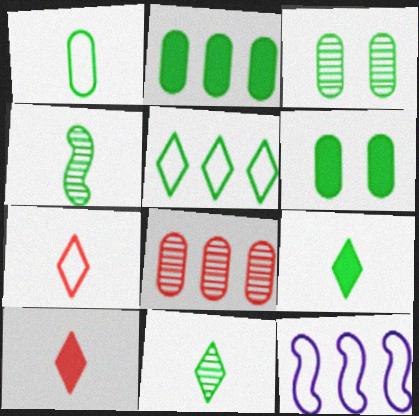[[1, 2, 3], 
[1, 4, 9], 
[3, 10, 12], 
[4, 5, 6]]